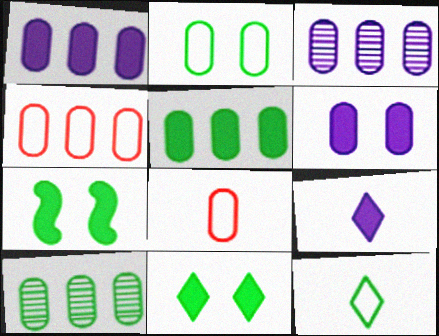[[1, 4, 10], 
[3, 4, 5], 
[6, 8, 10], 
[7, 10, 12]]